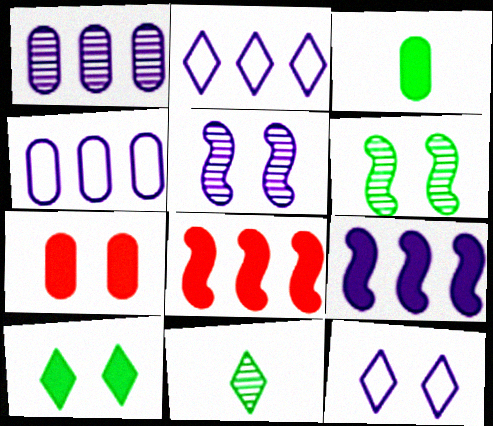[[1, 2, 9], 
[6, 7, 12]]